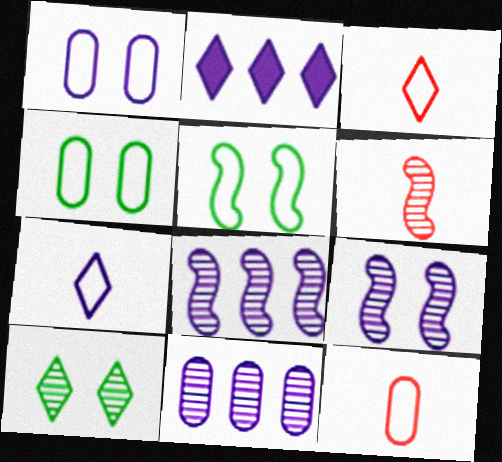[[2, 3, 10], 
[2, 4, 6], 
[6, 10, 11]]